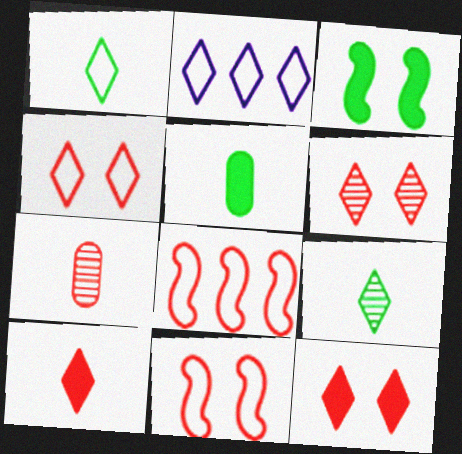[[1, 2, 4], 
[2, 3, 7], 
[2, 9, 12], 
[4, 6, 12], 
[7, 8, 12]]